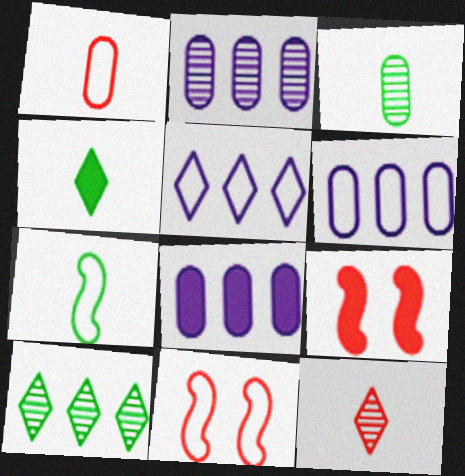[[2, 4, 11], 
[2, 6, 8], 
[3, 4, 7], 
[3, 5, 9], 
[4, 8, 9]]